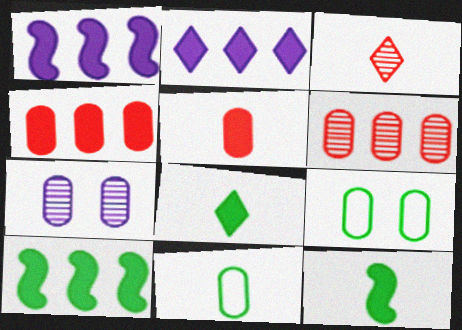[[1, 3, 9], 
[2, 4, 10], 
[4, 7, 11]]